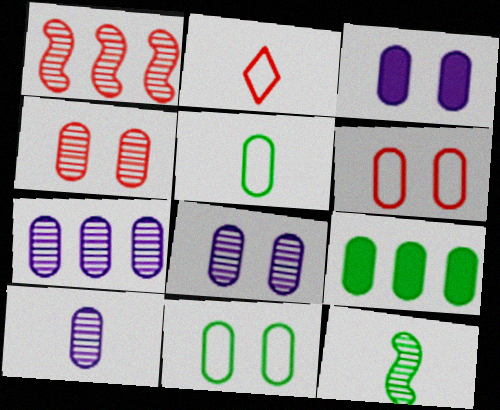[[3, 4, 11], 
[6, 9, 10], 
[7, 8, 10]]